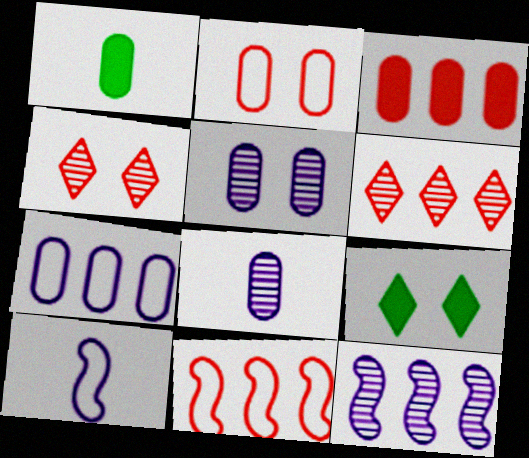[[3, 6, 11], 
[8, 9, 11]]